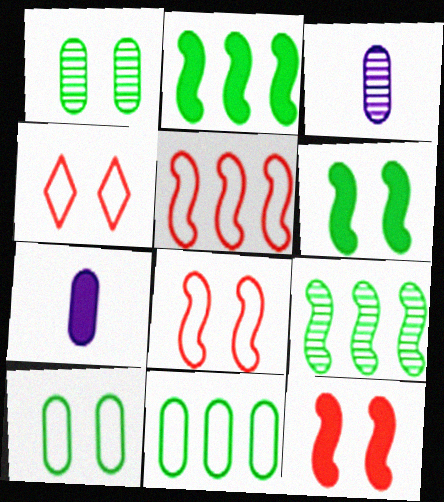[[2, 3, 4], 
[4, 7, 9]]